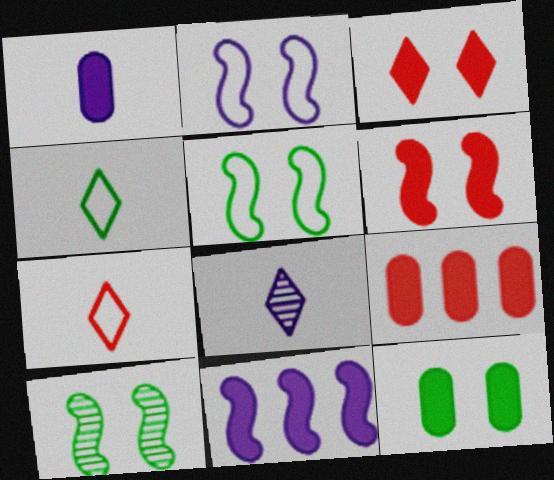[[1, 9, 12], 
[2, 6, 10], 
[5, 8, 9]]